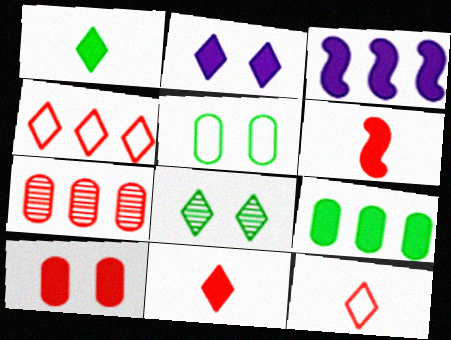[[1, 3, 10], 
[2, 6, 9]]